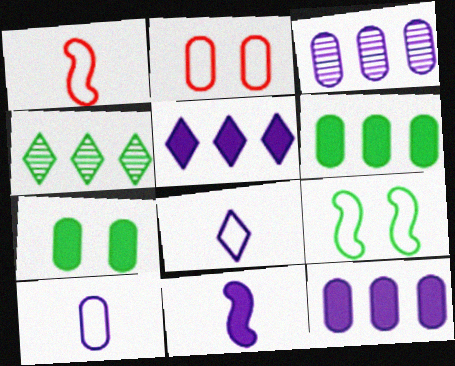[[2, 4, 11]]